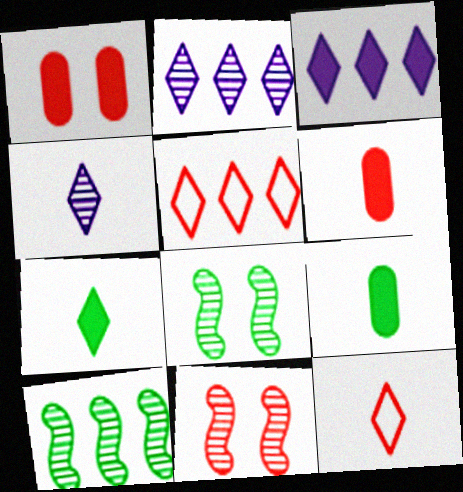[[4, 7, 12], 
[5, 6, 11]]